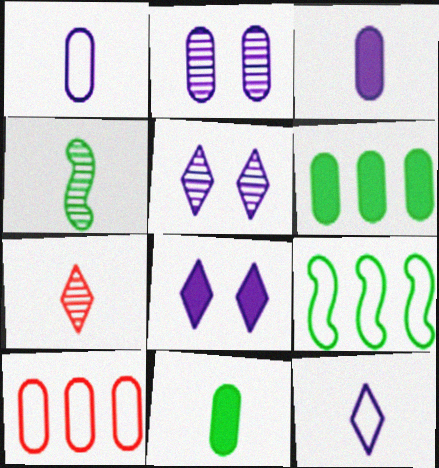[[2, 10, 11], 
[4, 8, 10]]